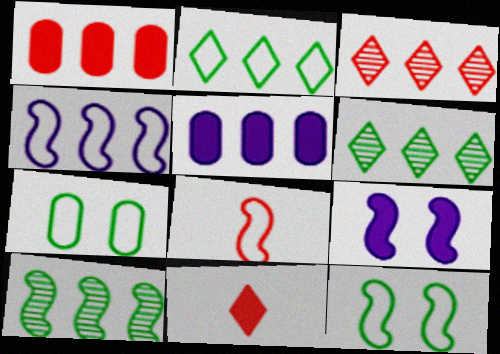[[1, 4, 6], 
[4, 8, 12], 
[8, 9, 10]]